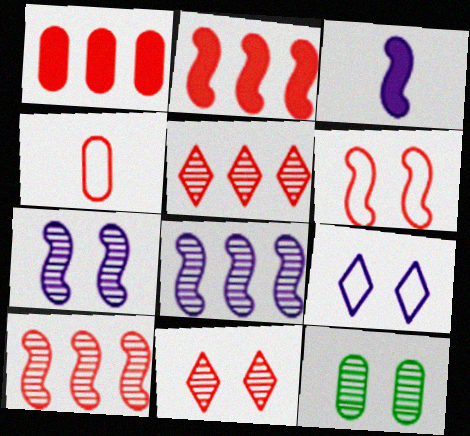[[2, 4, 11], 
[7, 11, 12]]